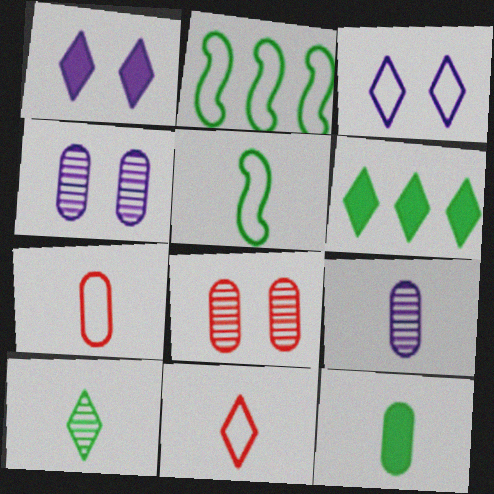[[2, 3, 7], 
[5, 10, 12], 
[7, 9, 12]]